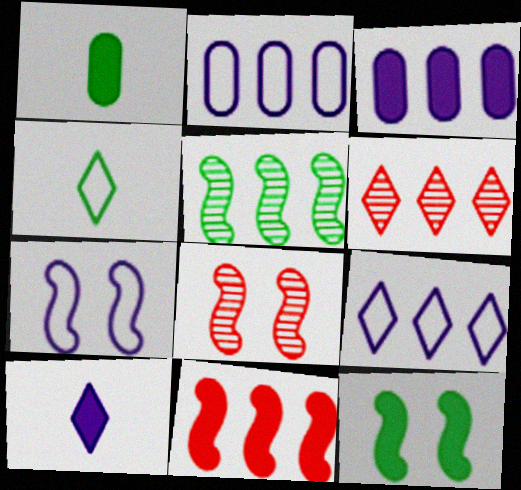[[1, 6, 7], 
[1, 8, 9], 
[3, 4, 8], 
[7, 8, 12]]